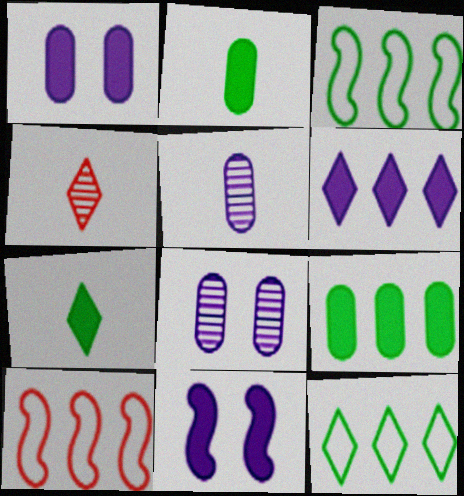[[1, 3, 4], 
[7, 8, 10]]